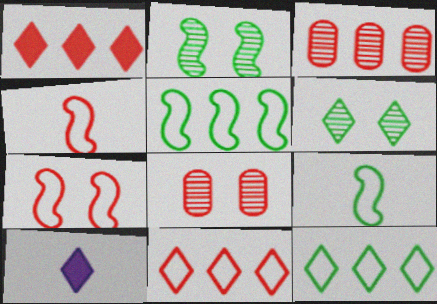[[1, 4, 8], 
[5, 8, 10], 
[6, 10, 11]]